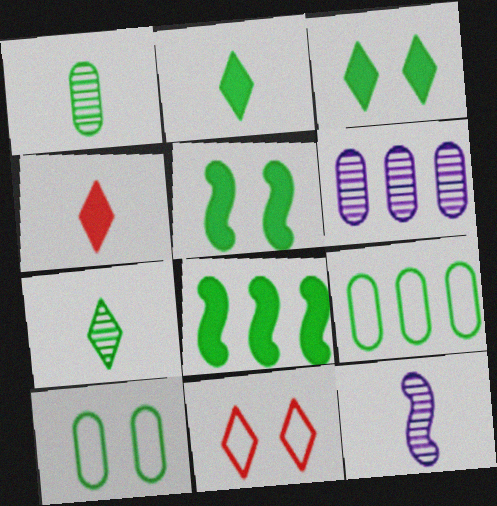[[5, 7, 9], 
[7, 8, 10]]